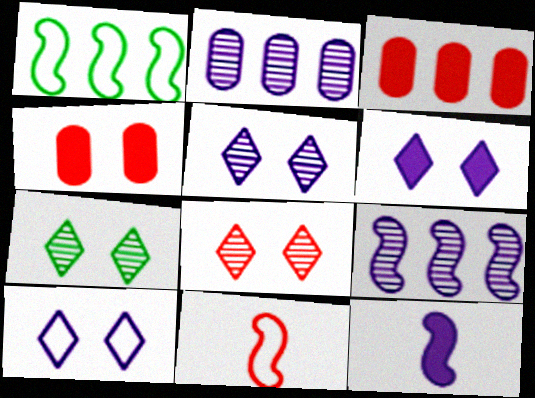[[2, 10, 12], 
[3, 8, 11], 
[5, 6, 10], 
[5, 7, 8]]